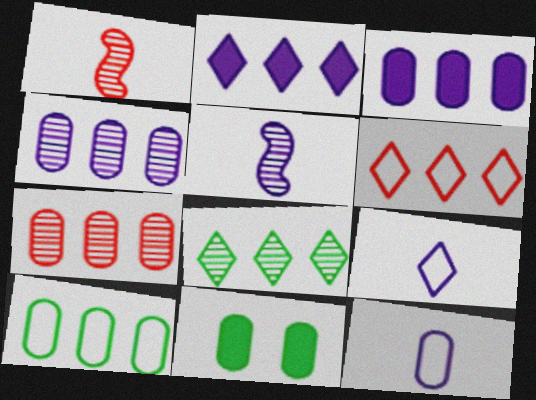[[2, 6, 8], 
[3, 7, 10], 
[5, 6, 11], 
[7, 11, 12]]